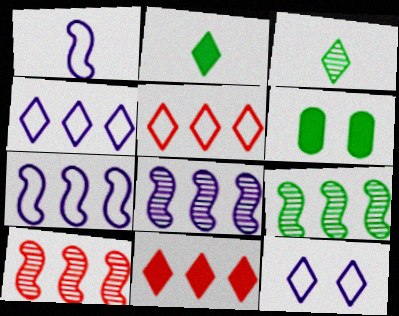[[3, 11, 12], 
[8, 9, 10]]